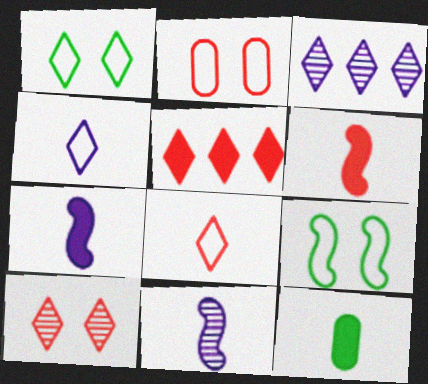[[5, 8, 10], 
[8, 11, 12]]